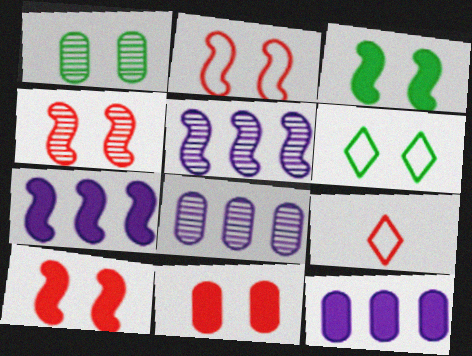[[1, 3, 6], 
[1, 7, 9], 
[2, 4, 10], 
[3, 8, 9]]